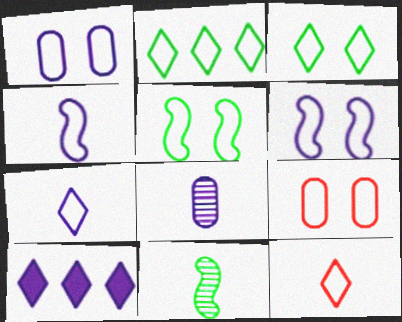[[2, 4, 9], 
[3, 6, 9], 
[6, 8, 10], 
[9, 10, 11]]